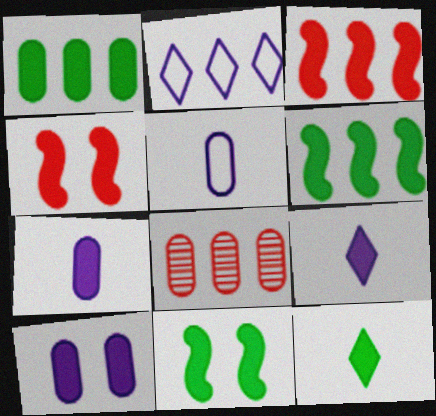[[1, 4, 9], 
[1, 11, 12], 
[2, 6, 8], 
[3, 10, 12]]